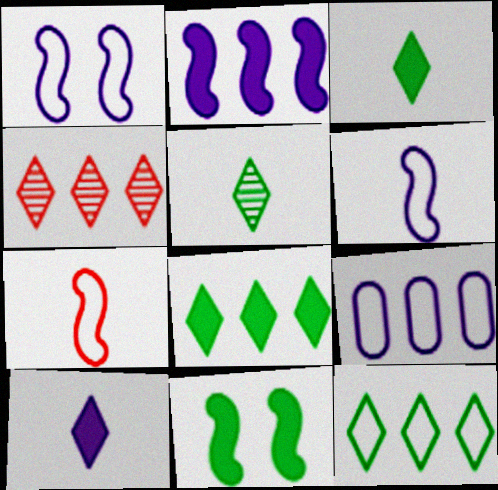[]